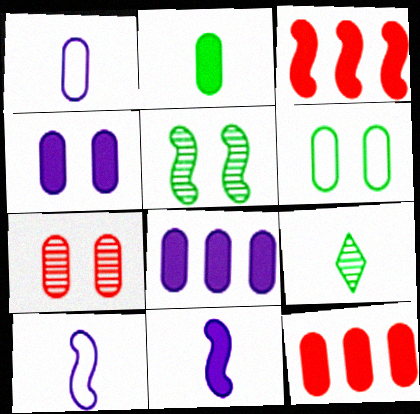[[2, 4, 12], 
[3, 5, 10], 
[4, 6, 7]]